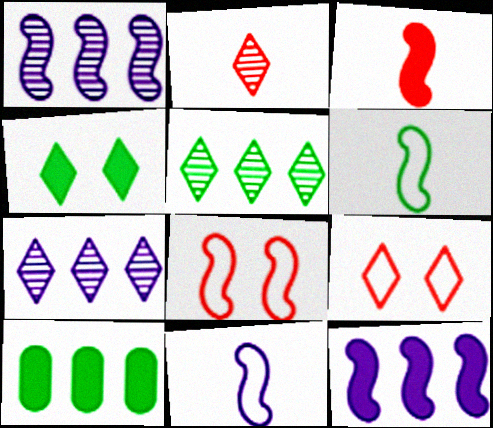[]